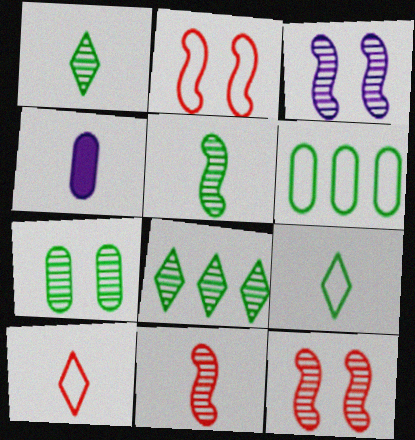[[2, 4, 8], 
[4, 5, 10], 
[4, 9, 11], 
[5, 7, 8]]